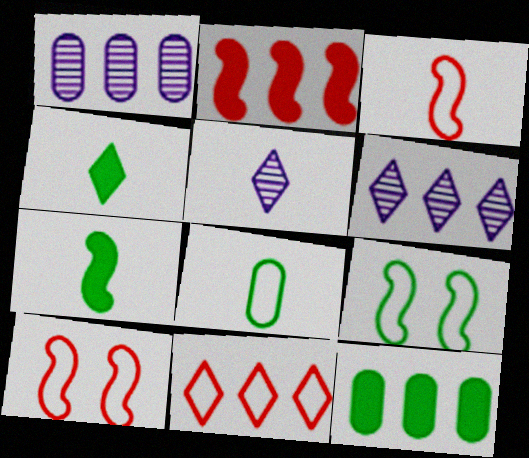[[1, 4, 10], 
[5, 10, 12]]